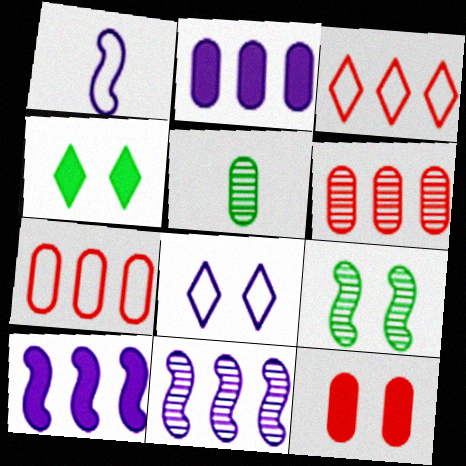[[1, 4, 6], 
[8, 9, 12]]